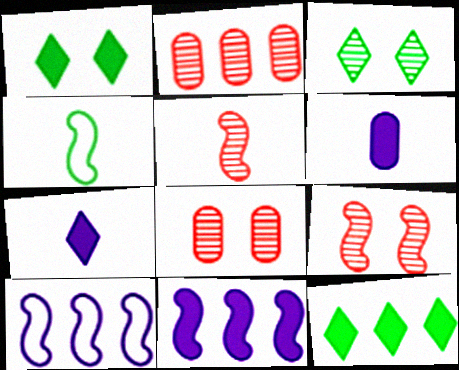[[2, 10, 12], 
[4, 9, 11]]